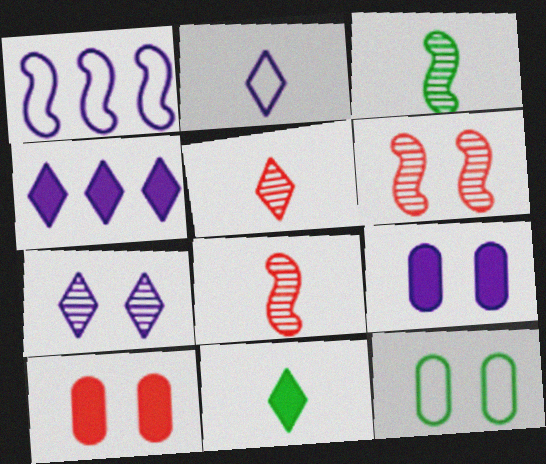[[2, 4, 7], 
[2, 5, 11], 
[4, 8, 12]]